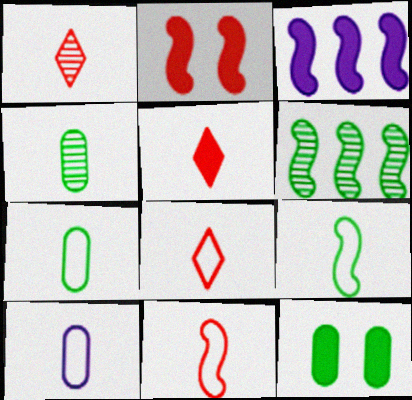[[1, 5, 8], 
[3, 5, 12], 
[8, 9, 10]]